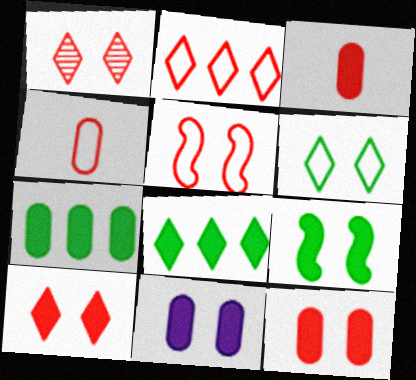[[1, 5, 12], 
[2, 4, 5], 
[3, 7, 11], 
[9, 10, 11]]